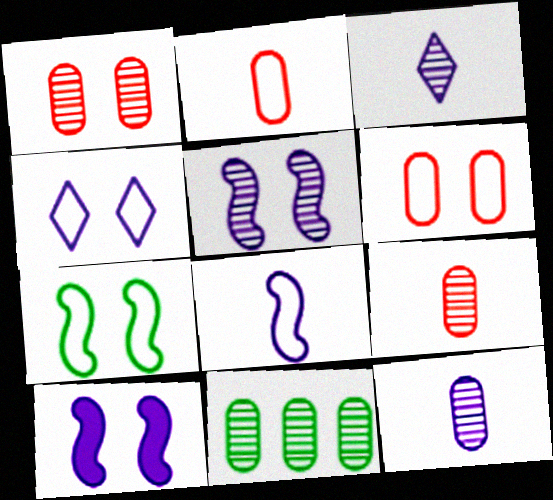[[1, 11, 12], 
[4, 6, 7]]